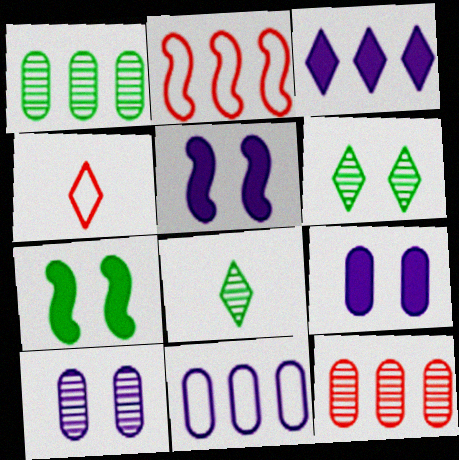[[1, 2, 3], 
[1, 4, 5], 
[2, 8, 9], 
[3, 4, 6]]